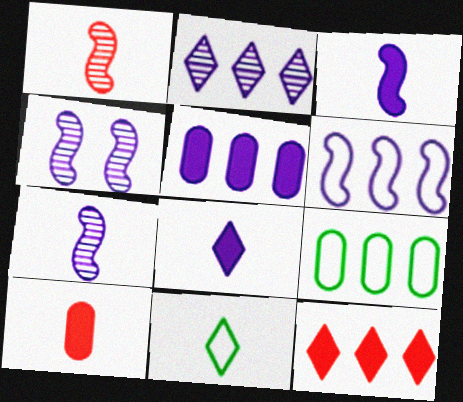[[2, 5, 6], 
[3, 4, 6], 
[7, 10, 11]]